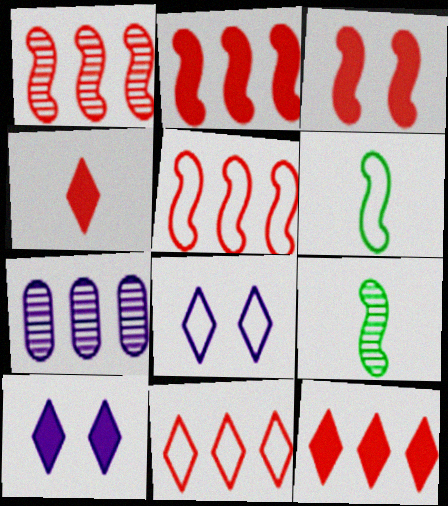[[1, 2, 5]]